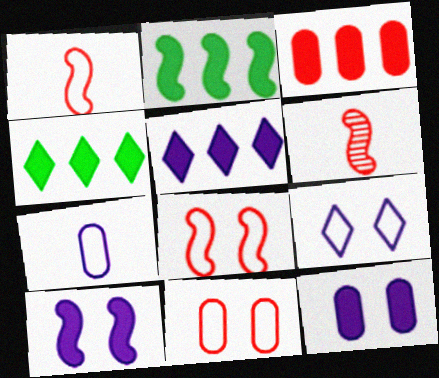[[2, 3, 5]]